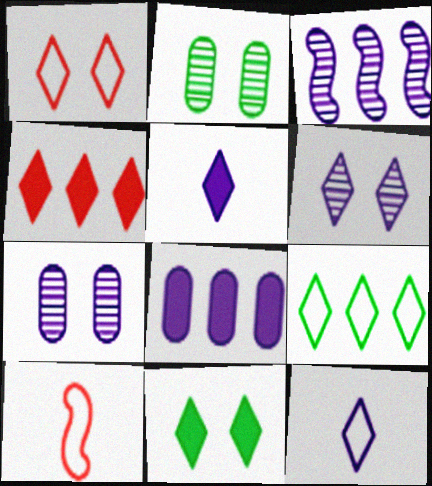[[1, 6, 11], 
[1, 9, 12], 
[4, 5, 11]]